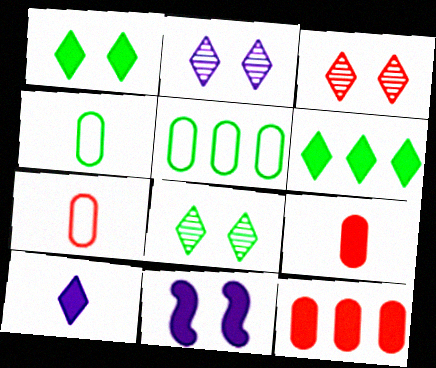[[2, 3, 8], 
[6, 9, 11]]